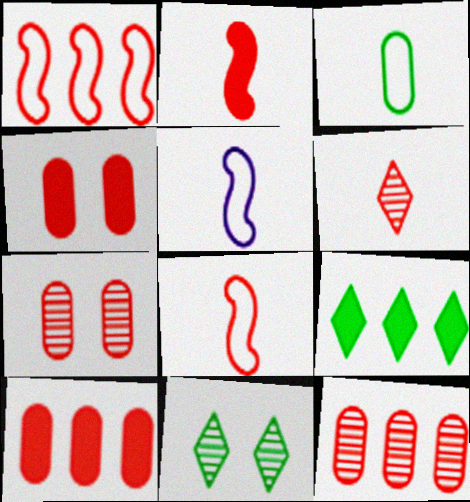[[1, 4, 6], 
[5, 7, 9], 
[5, 10, 11]]